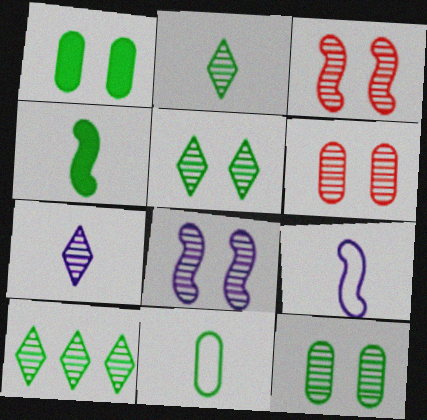[[2, 4, 11], 
[2, 5, 10], 
[5, 6, 8]]